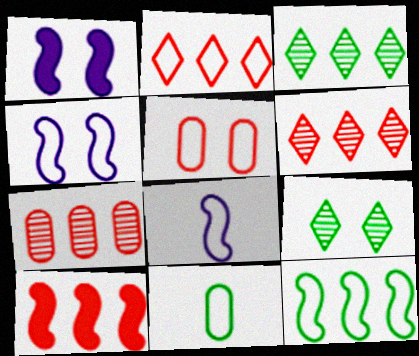[[1, 5, 9], 
[1, 6, 11], 
[2, 4, 11], 
[2, 7, 10]]